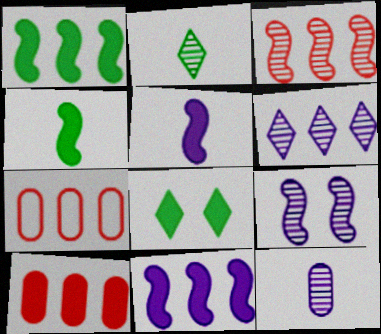[[1, 6, 7], 
[5, 8, 10], 
[6, 9, 12]]